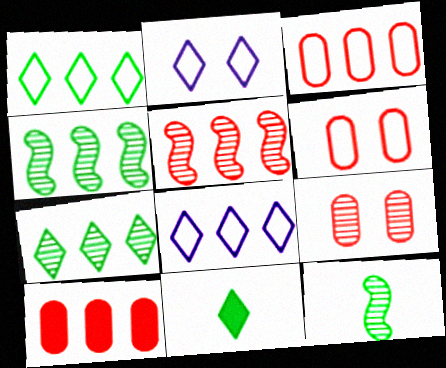[[2, 10, 12], 
[4, 8, 10]]